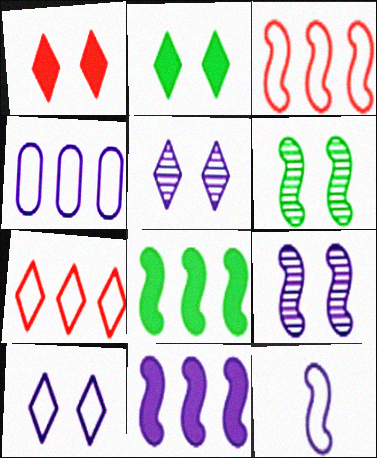[[4, 10, 12], 
[9, 11, 12]]